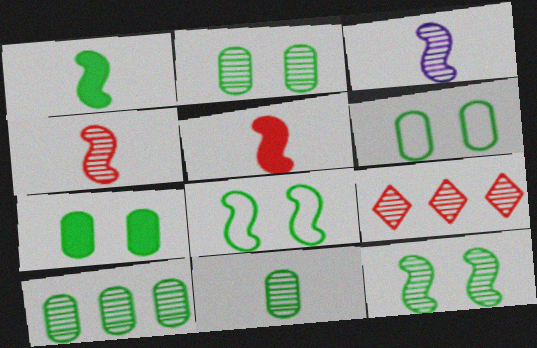[[2, 3, 9], 
[2, 6, 7], 
[2, 10, 11]]